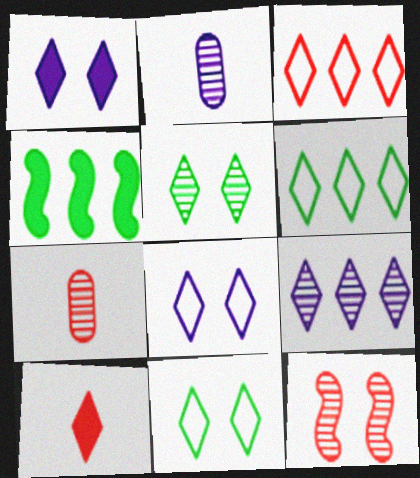[[4, 7, 8], 
[9, 10, 11]]